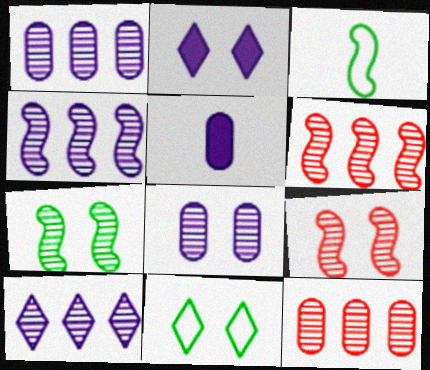[[1, 4, 10], 
[2, 3, 12], 
[5, 6, 11]]